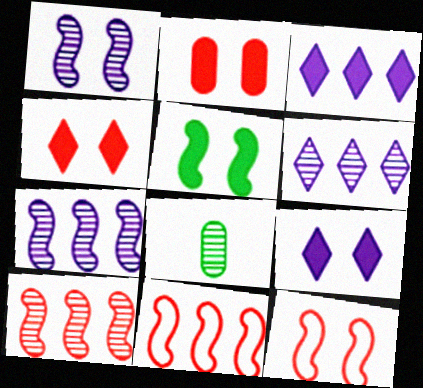[[1, 5, 12], 
[2, 5, 9], 
[3, 8, 12], 
[8, 9, 11]]